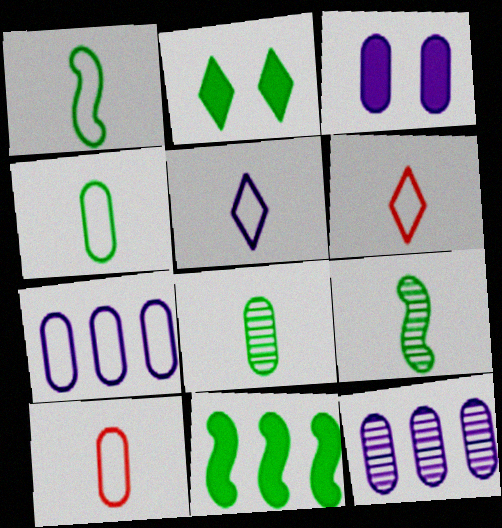[[1, 5, 10]]